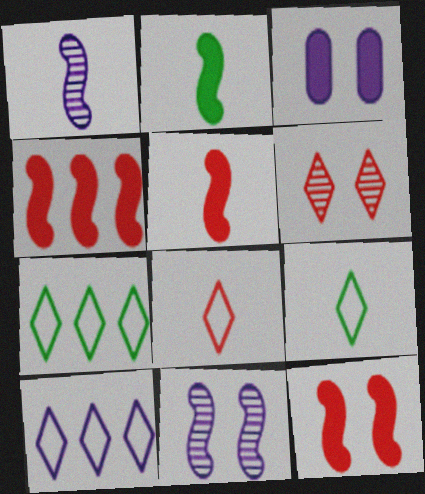[[1, 3, 10], 
[4, 5, 12]]